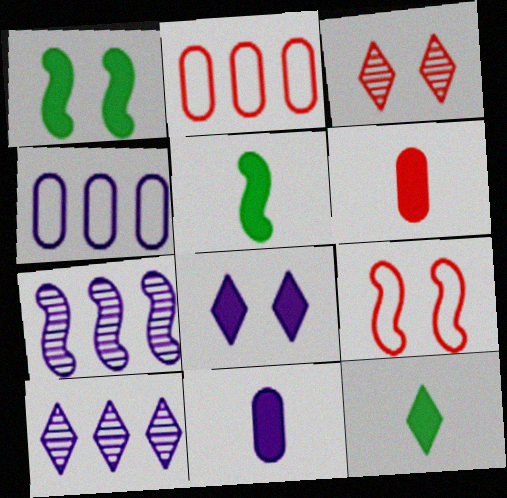[[3, 4, 5], 
[5, 7, 9]]